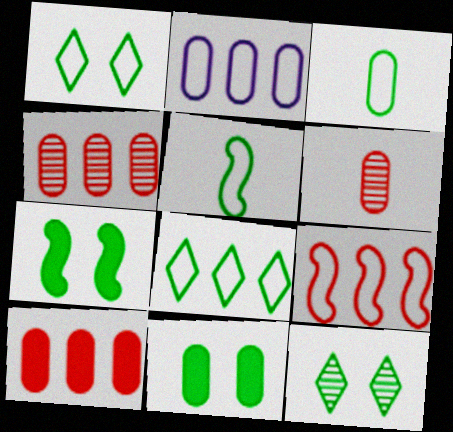[[2, 6, 11], 
[2, 8, 9]]